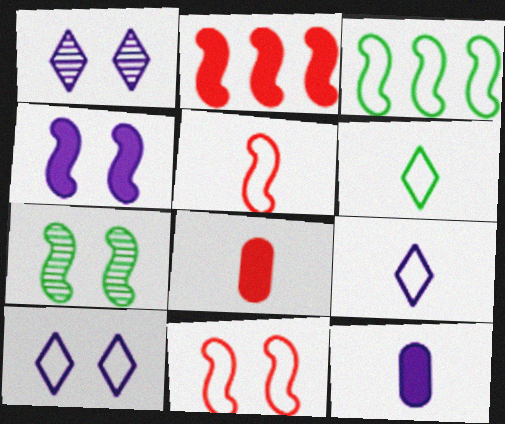[[1, 3, 8], 
[4, 7, 11]]